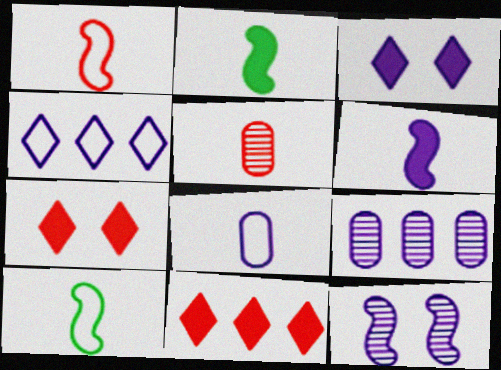[[7, 9, 10]]